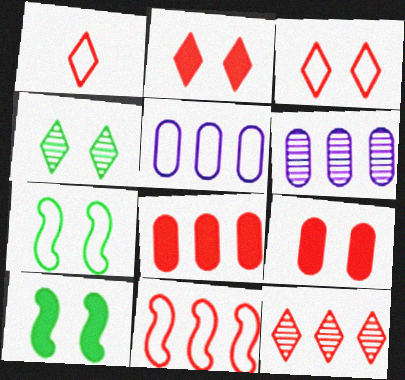[[1, 2, 12], 
[1, 5, 7], 
[1, 6, 10], 
[8, 11, 12]]